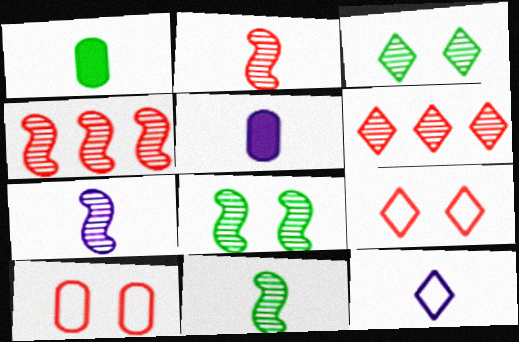[[1, 2, 12], 
[2, 7, 11], 
[4, 7, 8], 
[5, 7, 12]]